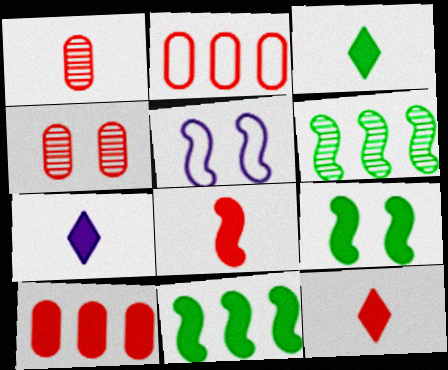[[3, 7, 12], 
[5, 6, 8], 
[7, 9, 10]]